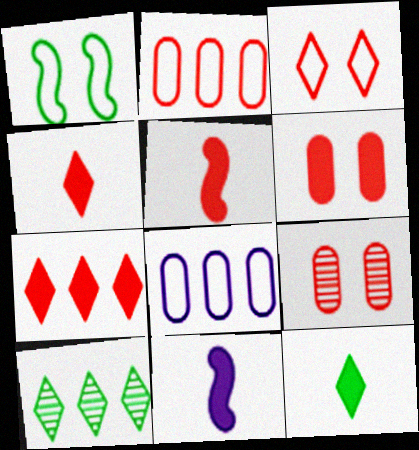[[5, 6, 7]]